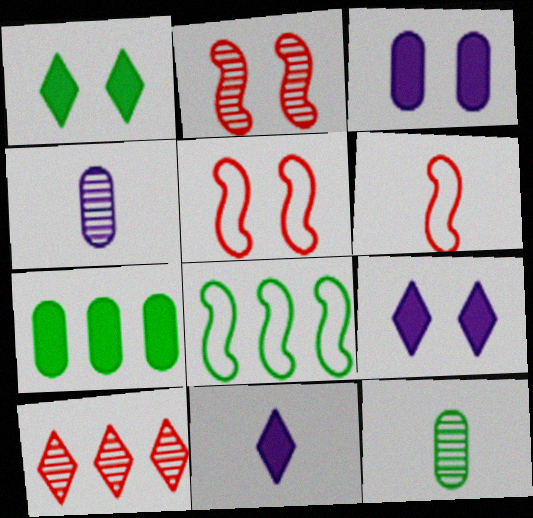[[1, 8, 12], 
[6, 11, 12]]